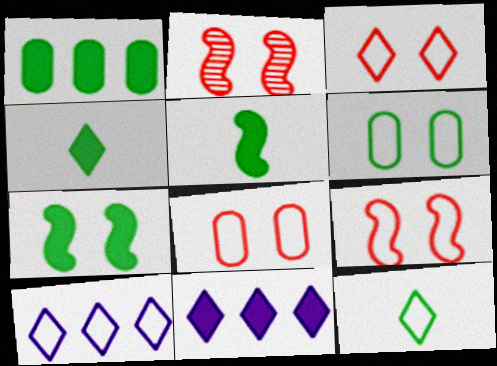[[1, 4, 7], 
[3, 8, 9], 
[3, 10, 12]]